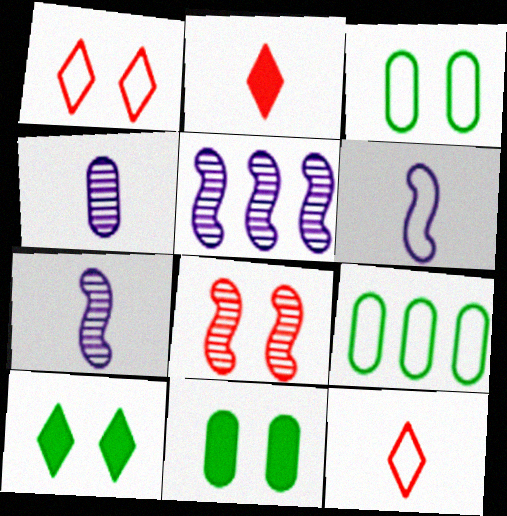[[1, 6, 9], 
[2, 3, 5], 
[5, 11, 12]]